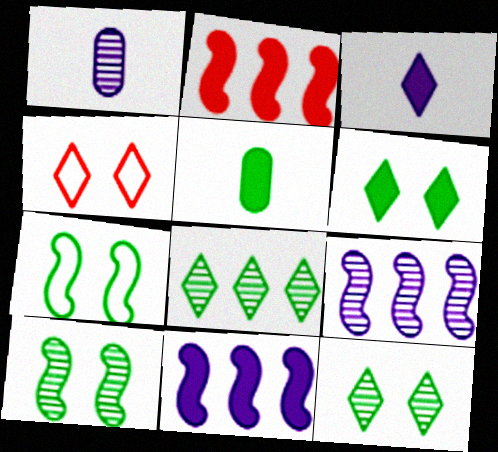[[3, 4, 8], 
[4, 5, 9], 
[5, 7, 8]]